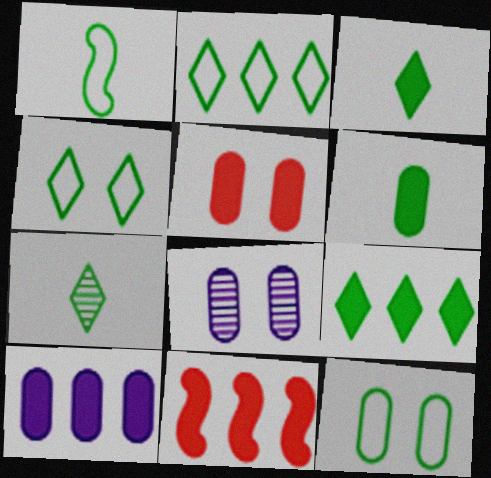[[1, 2, 12], 
[1, 6, 7], 
[4, 7, 9], 
[5, 6, 10], 
[5, 8, 12], 
[9, 10, 11]]